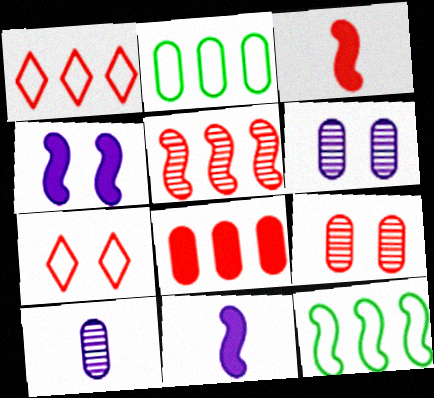[[1, 3, 9], 
[1, 5, 8]]